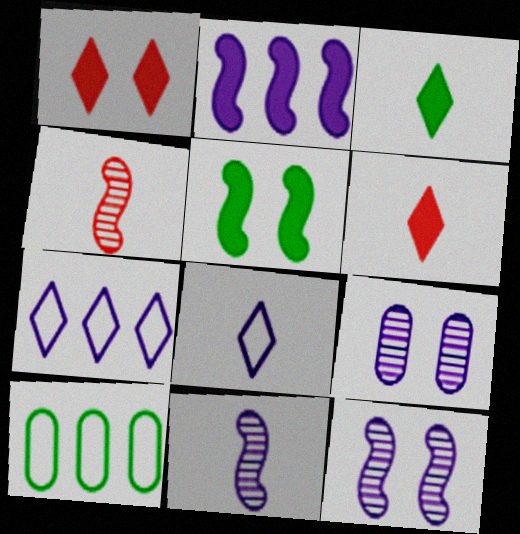[[1, 10, 11], 
[2, 8, 9], 
[6, 10, 12]]